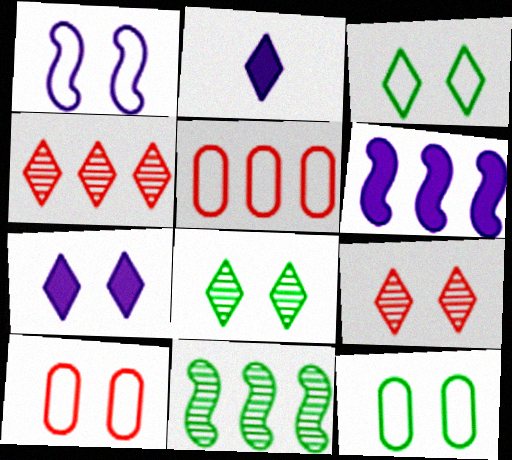[[1, 3, 10], 
[2, 3, 4], 
[2, 10, 11], 
[3, 7, 9]]